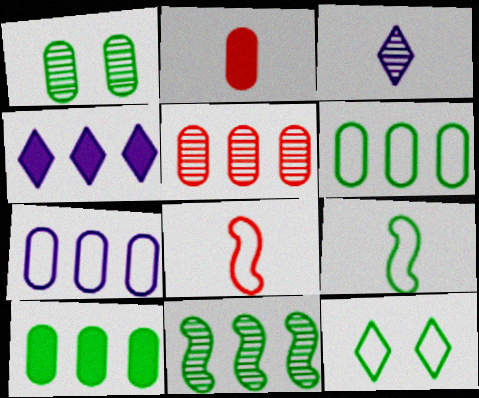[[1, 2, 7], 
[1, 4, 8], 
[2, 3, 9], 
[5, 7, 10], 
[6, 9, 12], 
[7, 8, 12]]